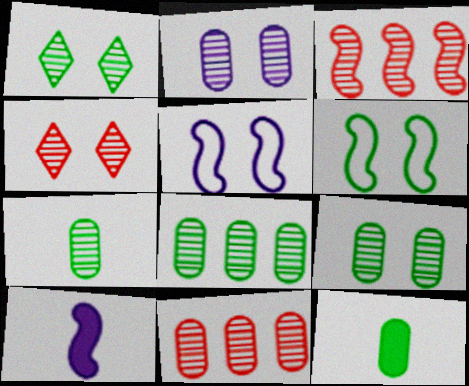[[2, 7, 11], 
[3, 6, 10], 
[7, 8, 9]]